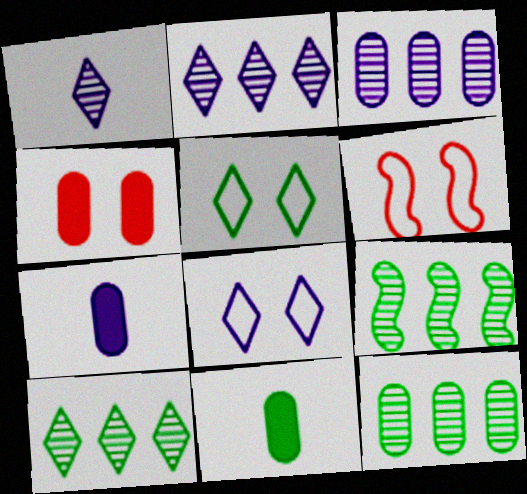[[2, 6, 11], 
[5, 9, 11], 
[6, 7, 10], 
[9, 10, 12]]